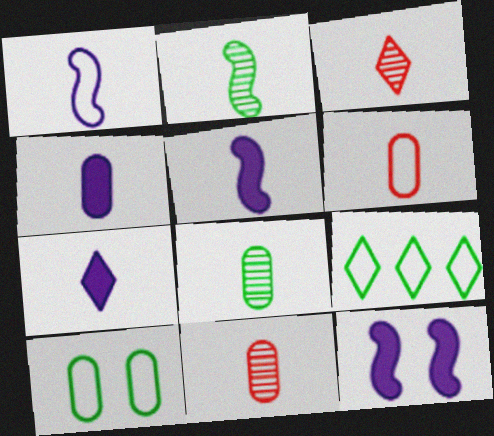[[2, 6, 7], 
[4, 5, 7], 
[4, 6, 8], 
[9, 11, 12]]